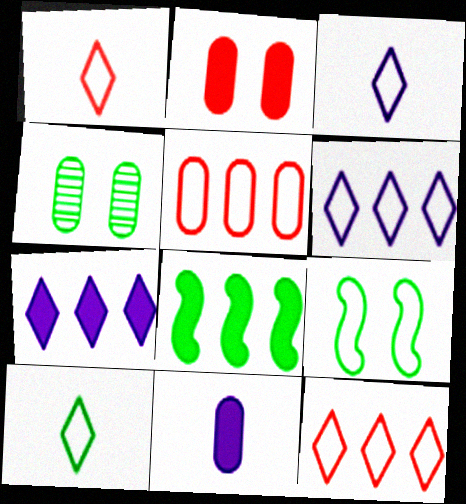[[1, 3, 10], 
[3, 5, 9], 
[4, 5, 11], 
[4, 8, 10]]